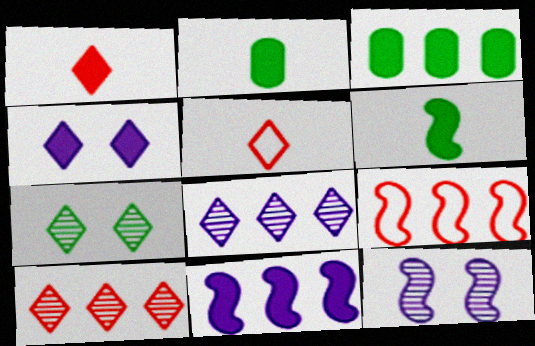[[3, 5, 12], 
[3, 8, 9], 
[6, 9, 12]]